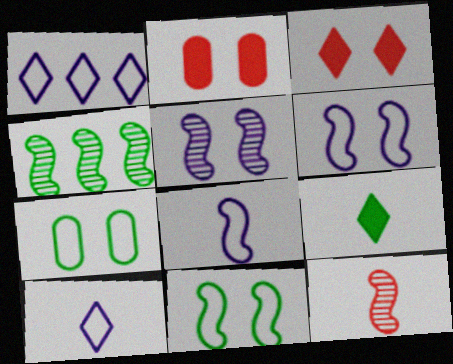[[2, 4, 10], 
[3, 5, 7], 
[4, 5, 12], 
[4, 7, 9]]